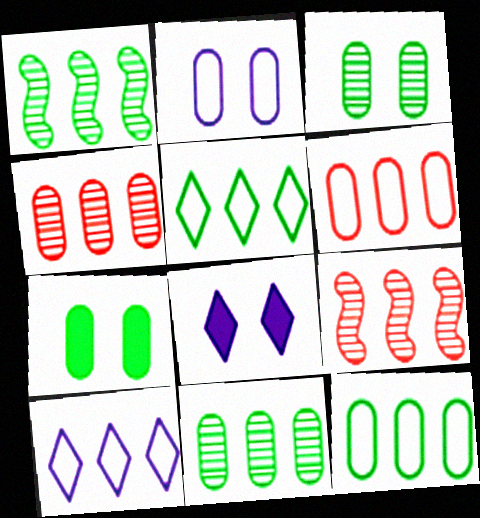[]